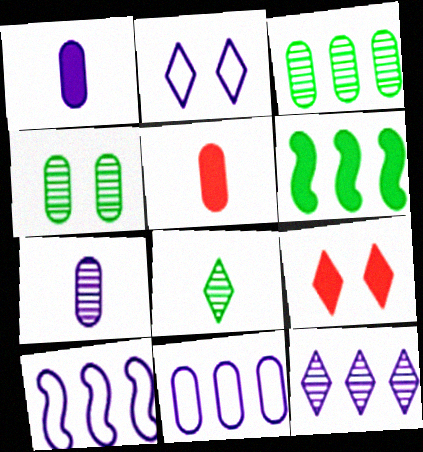[[1, 6, 9], 
[4, 5, 11]]